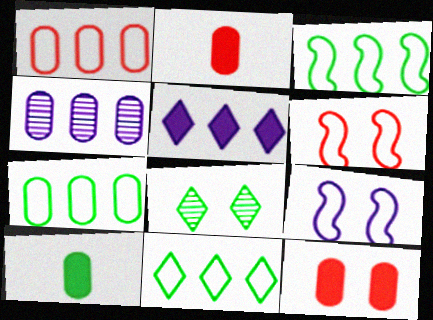[[3, 7, 11], 
[3, 8, 10], 
[8, 9, 12]]